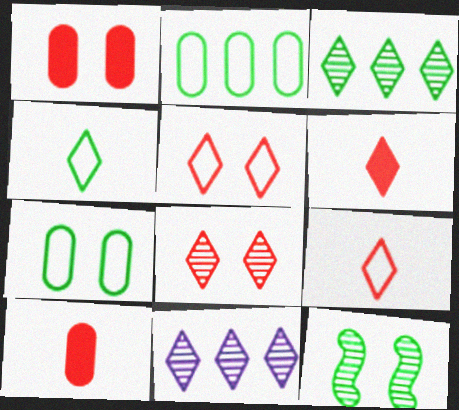[]